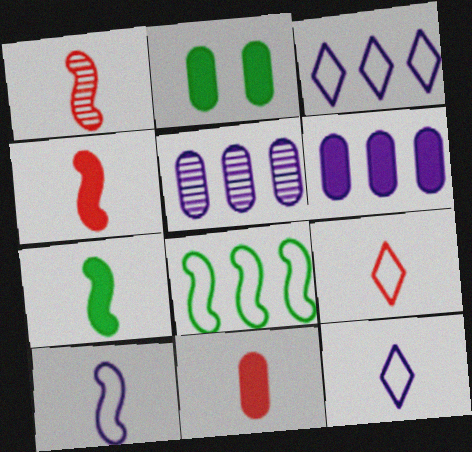[[1, 2, 3], 
[1, 7, 10], 
[1, 9, 11], 
[2, 6, 11]]